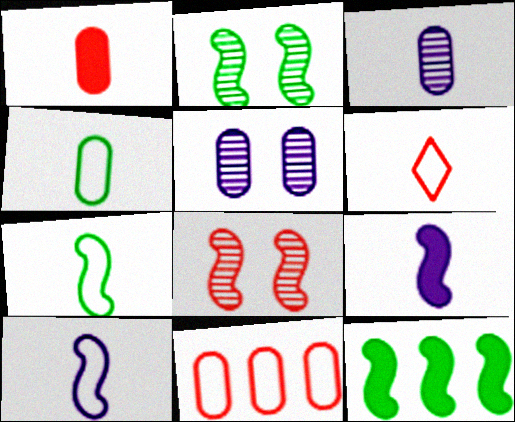[[1, 3, 4], 
[2, 7, 12], 
[4, 6, 10], 
[5, 6, 12], 
[8, 10, 12]]